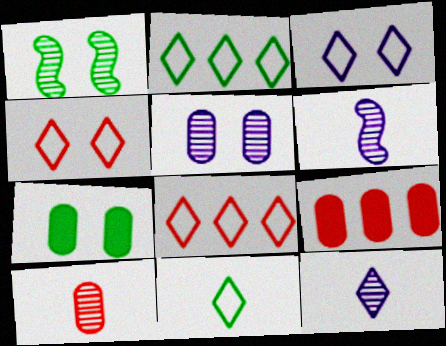[[3, 8, 11], 
[6, 7, 8]]